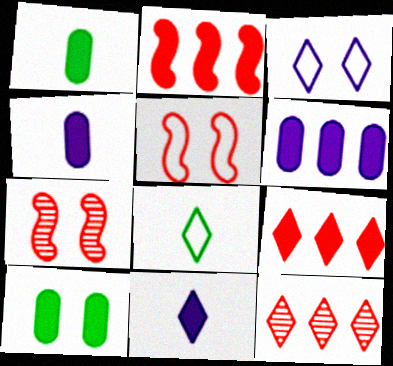[[2, 10, 11], 
[3, 7, 10], 
[6, 7, 8]]